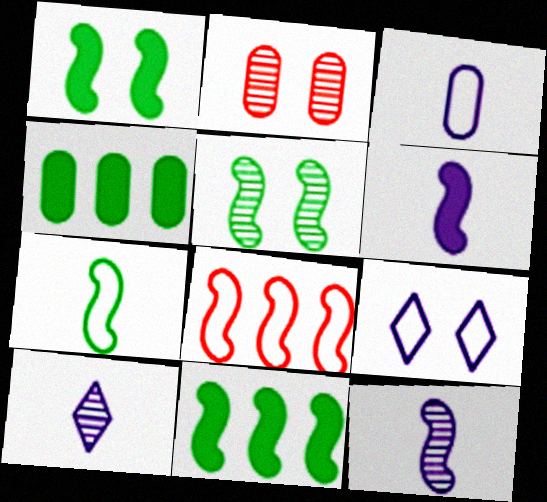[[1, 2, 9], 
[1, 8, 12], 
[2, 3, 4], 
[3, 6, 10], 
[5, 6, 8], 
[5, 7, 11]]